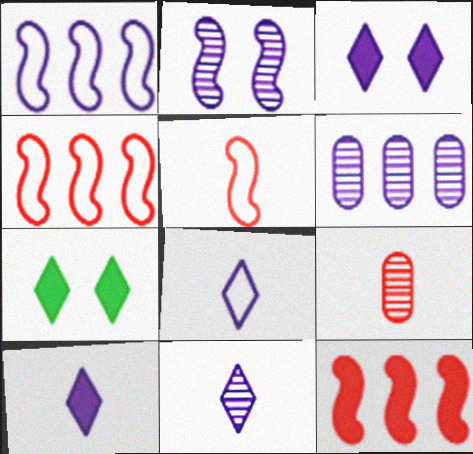[[1, 7, 9], 
[2, 6, 11], 
[5, 6, 7], 
[8, 10, 11]]